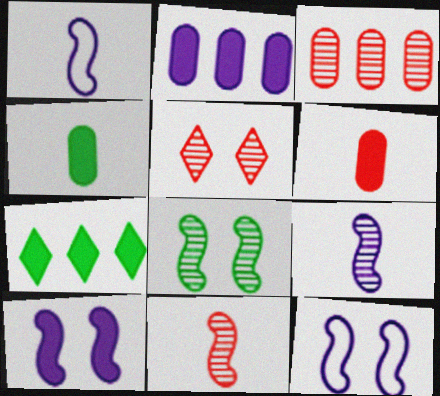[[3, 5, 11], 
[6, 7, 10]]